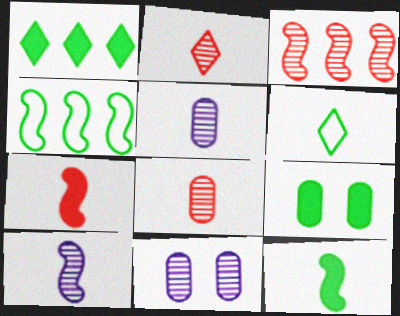[[1, 9, 12], 
[5, 6, 7]]